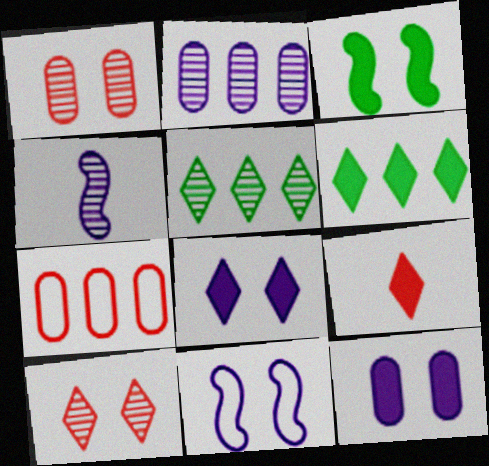[[1, 4, 5], 
[6, 8, 9]]